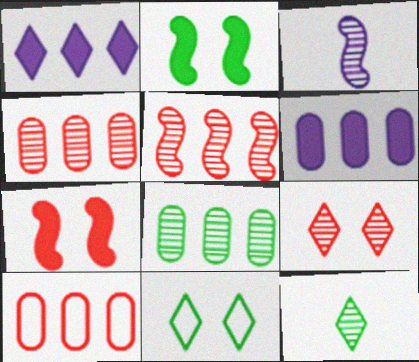[[3, 8, 9], 
[6, 8, 10]]